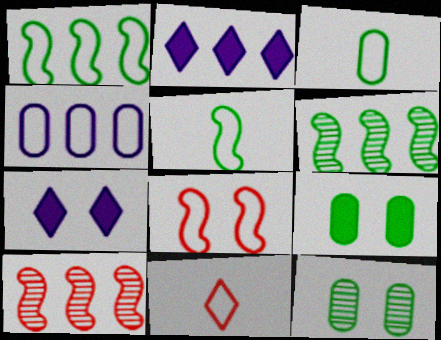[[3, 7, 10], 
[7, 8, 12]]